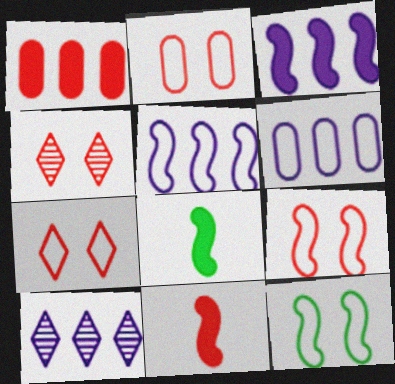[[2, 7, 9], 
[2, 8, 10], 
[3, 6, 10], 
[4, 6, 8]]